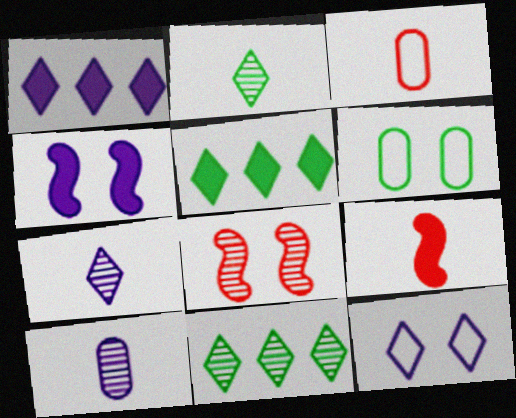[[1, 7, 12], 
[3, 4, 11], 
[8, 10, 11]]